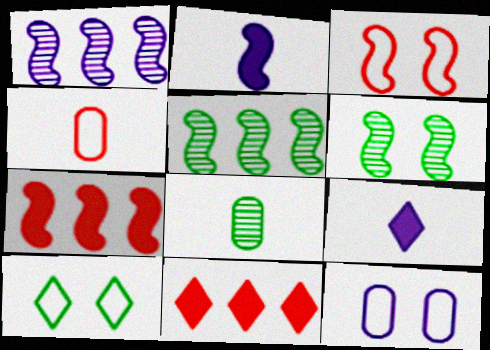[[1, 9, 12], 
[2, 3, 5], 
[3, 10, 12]]